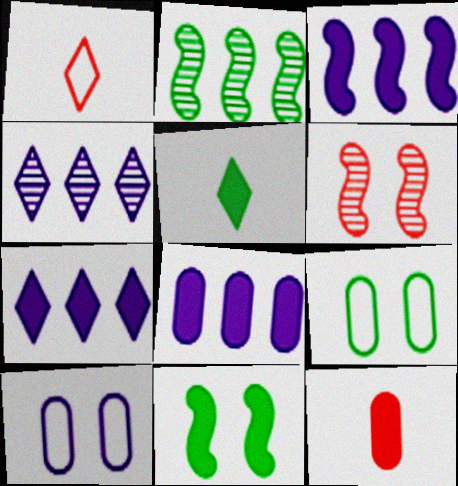[[2, 5, 9], 
[3, 7, 8], 
[7, 11, 12]]